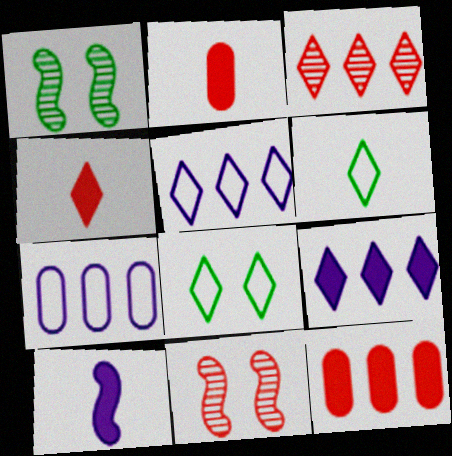[[1, 2, 5], 
[1, 4, 7]]